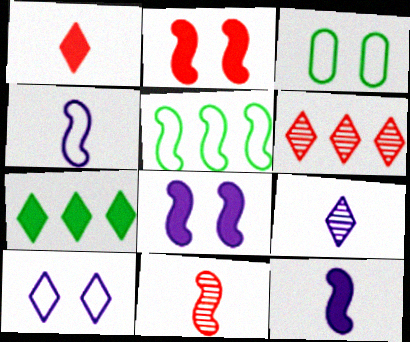[[3, 6, 12], 
[5, 8, 11]]